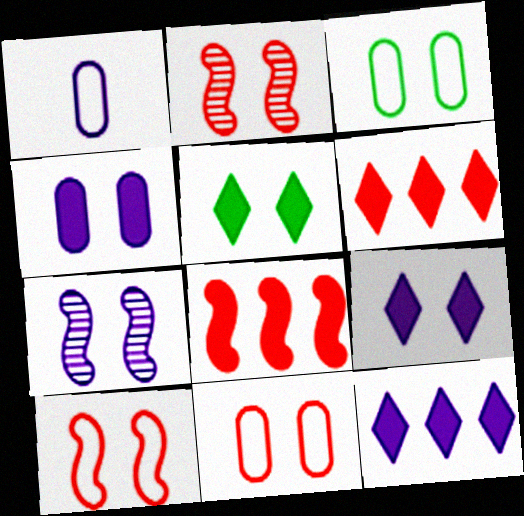[[1, 7, 12], 
[2, 3, 9], 
[5, 7, 11]]